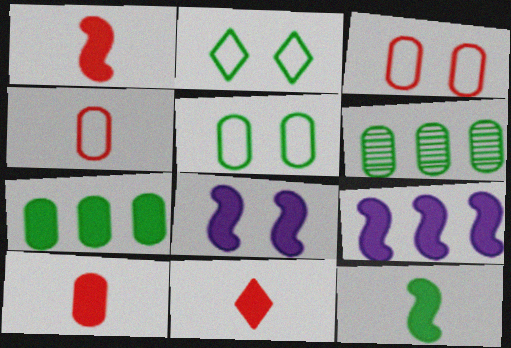[[1, 10, 11], 
[2, 6, 12], 
[7, 8, 11]]